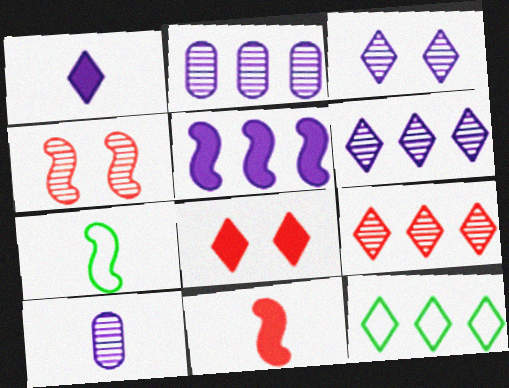[[2, 7, 8], 
[4, 5, 7]]